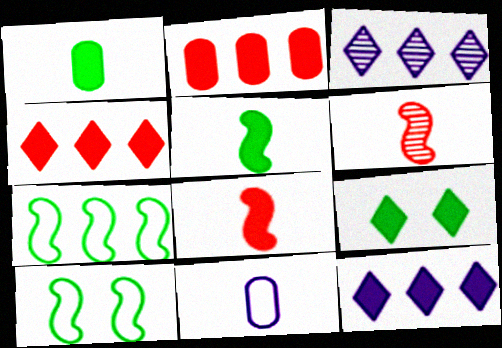[[2, 3, 7]]